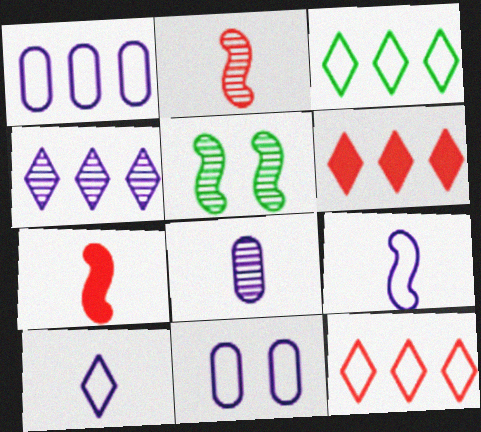[[3, 4, 6]]